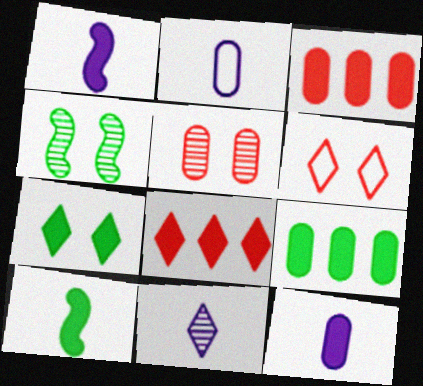[[1, 2, 11], 
[1, 3, 7], 
[2, 4, 8], 
[2, 5, 9], 
[7, 9, 10]]